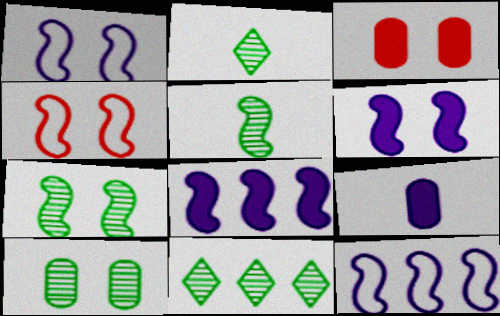[[2, 3, 12], 
[4, 5, 8], 
[4, 6, 7], 
[4, 9, 11], 
[5, 10, 11]]